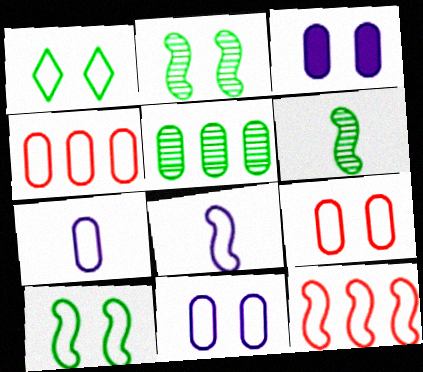[[1, 4, 8], 
[1, 7, 12], 
[8, 10, 12]]